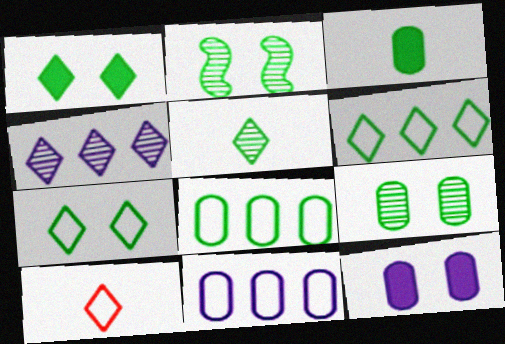[[1, 4, 10], 
[1, 5, 6], 
[2, 3, 6], 
[3, 8, 9]]